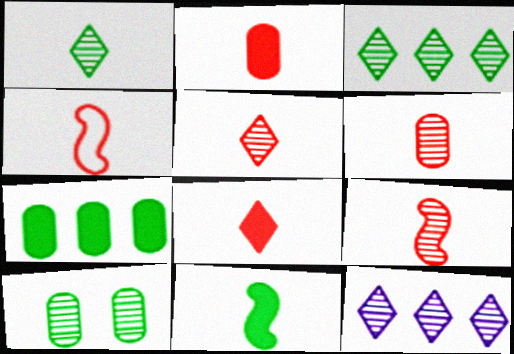[[2, 4, 5], 
[4, 6, 8], 
[5, 6, 9], 
[9, 10, 12]]